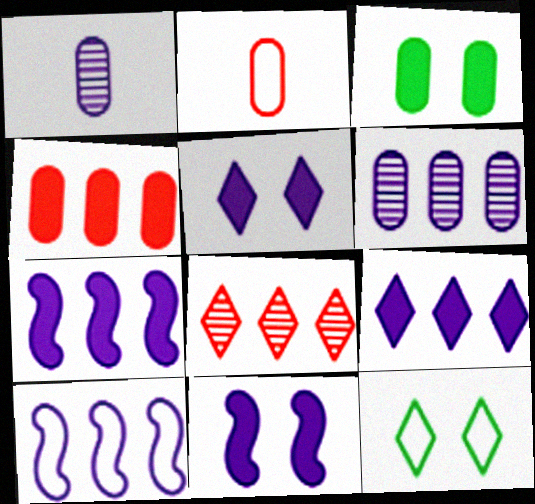[[1, 5, 10], 
[2, 3, 6], 
[2, 10, 12], 
[6, 9, 10]]